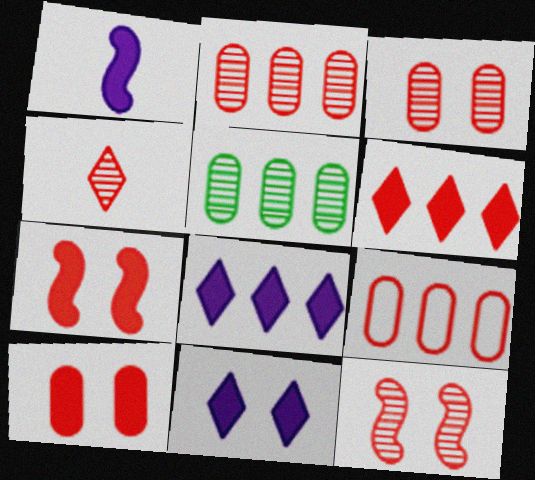[[2, 4, 12], 
[4, 7, 9]]